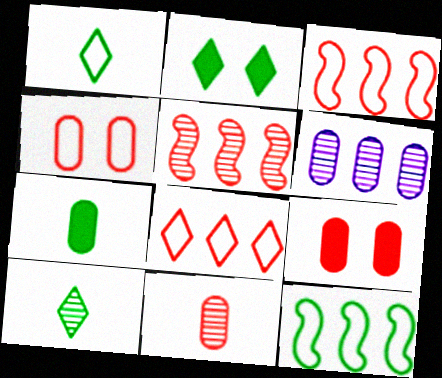[[4, 6, 7]]